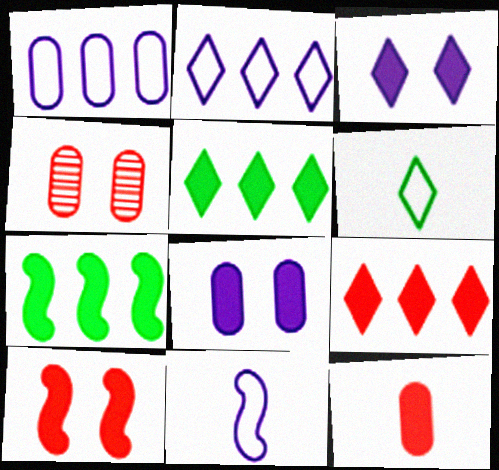[[3, 7, 12], 
[4, 5, 11], 
[9, 10, 12]]